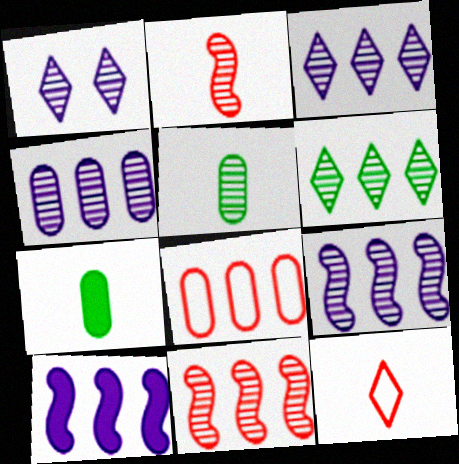[[1, 5, 11], 
[3, 4, 9], 
[4, 6, 11], 
[6, 8, 10]]